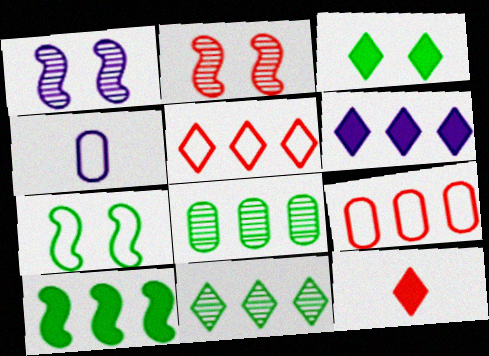[[1, 4, 6], 
[2, 9, 12], 
[3, 6, 12], 
[4, 5, 7], 
[5, 6, 11]]